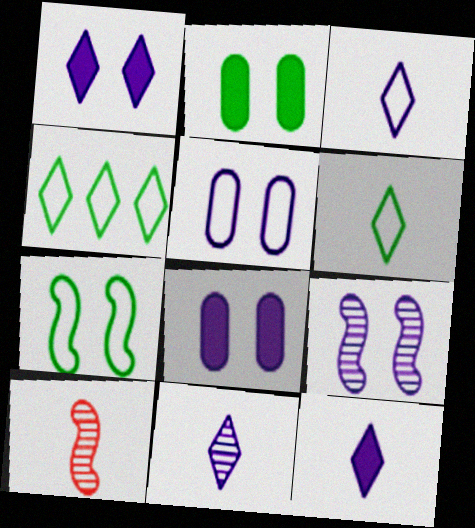[[1, 5, 9], 
[3, 11, 12], 
[4, 8, 10]]